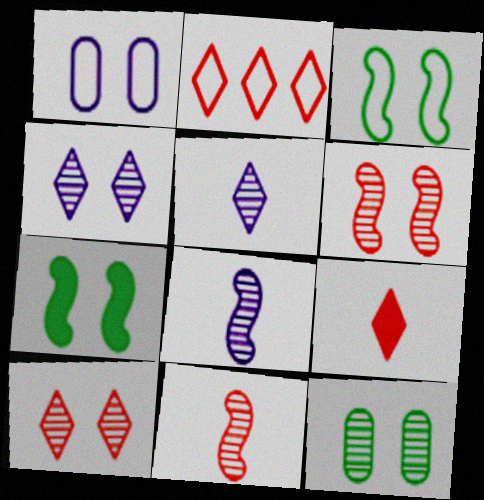[[1, 7, 10], 
[2, 9, 10], 
[4, 6, 12]]